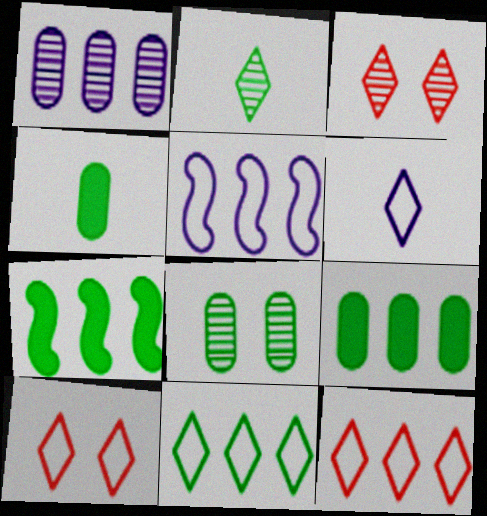[[1, 7, 12], 
[3, 4, 5], 
[6, 10, 11]]